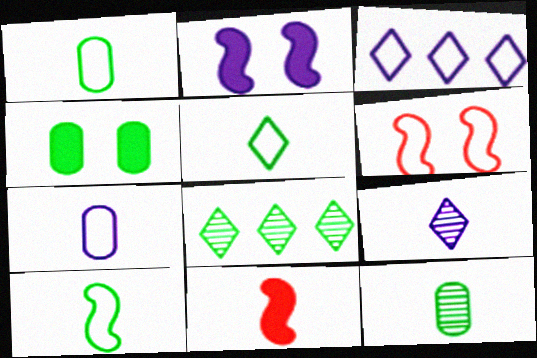[[1, 3, 6], 
[1, 5, 10], 
[1, 9, 11], 
[4, 8, 10]]